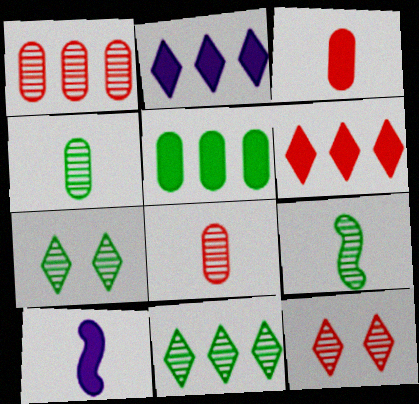[]